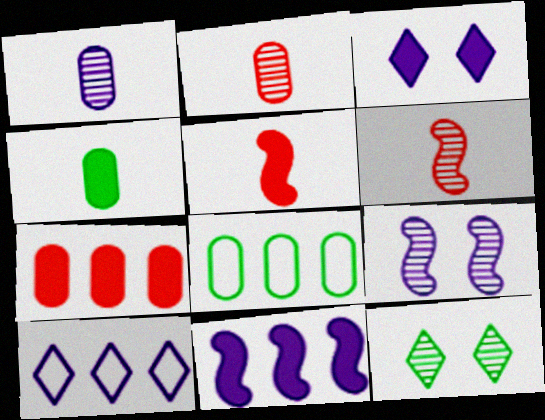[[3, 6, 8]]